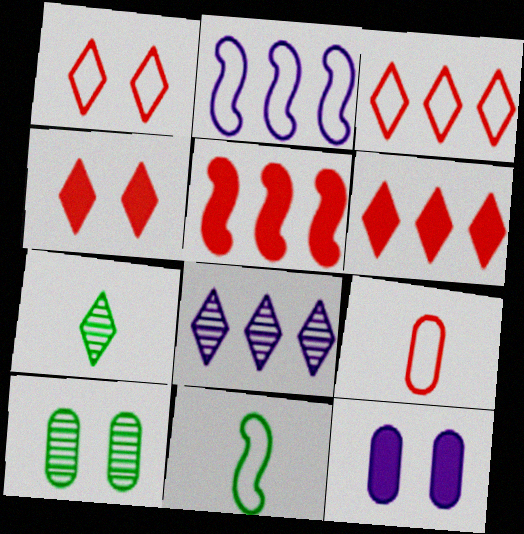[]